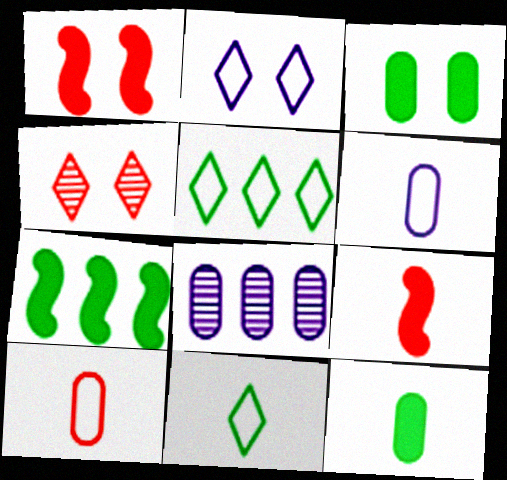[[1, 8, 11], 
[3, 8, 10], 
[4, 6, 7]]